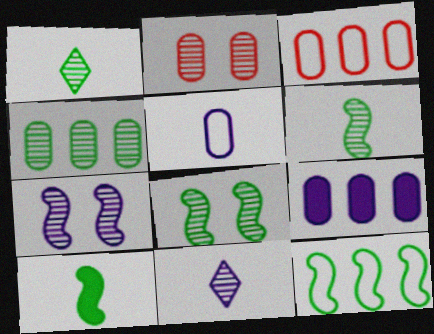[[1, 4, 8], 
[3, 4, 9], 
[8, 10, 12]]